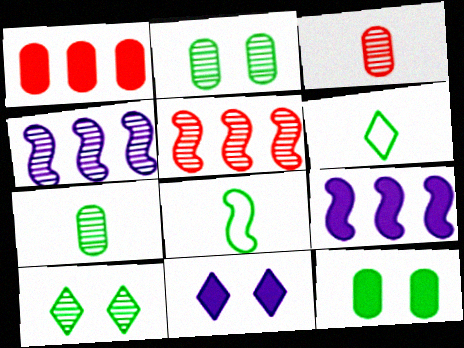[[3, 4, 10]]